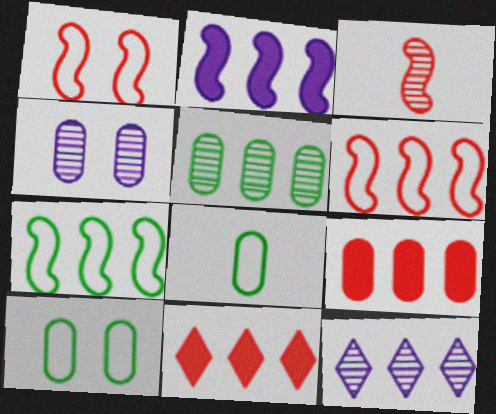[[4, 8, 9], 
[7, 9, 12]]